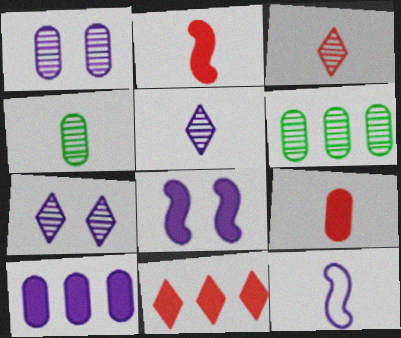[[7, 10, 12]]